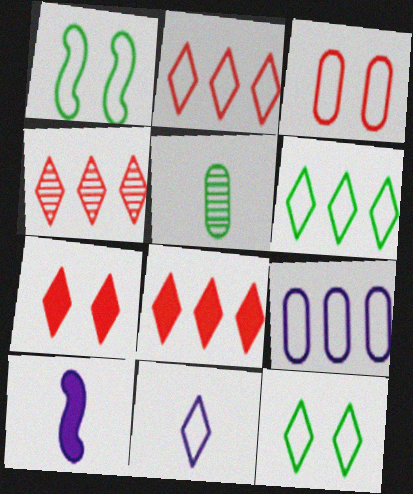[[2, 4, 8], 
[2, 11, 12]]